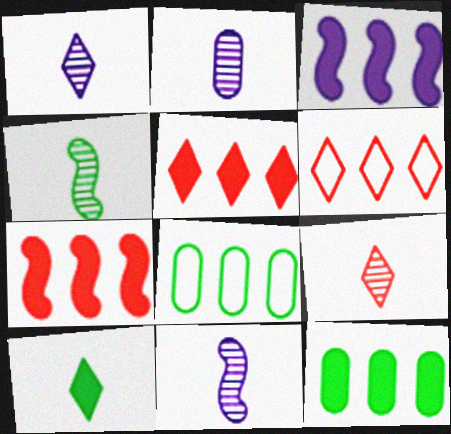[[1, 2, 11], 
[2, 4, 9], 
[3, 5, 12]]